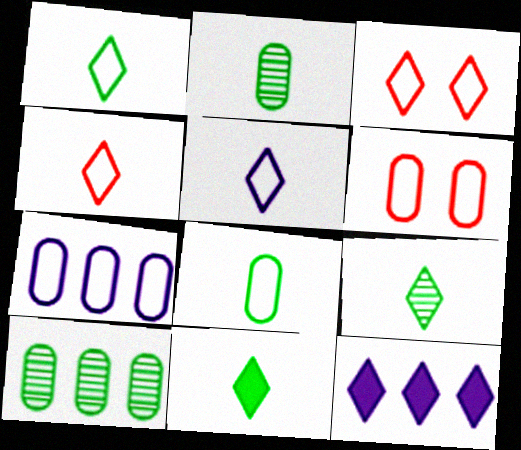[[1, 4, 5], 
[1, 9, 11], 
[3, 9, 12], 
[6, 7, 8]]